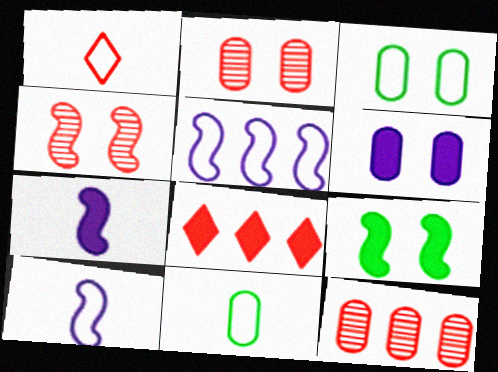[[1, 3, 5], 
[1, 10, 11], 
[2, 3, 6], 
[6, 11, 12]]